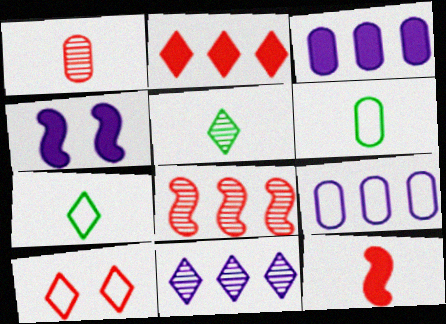[]